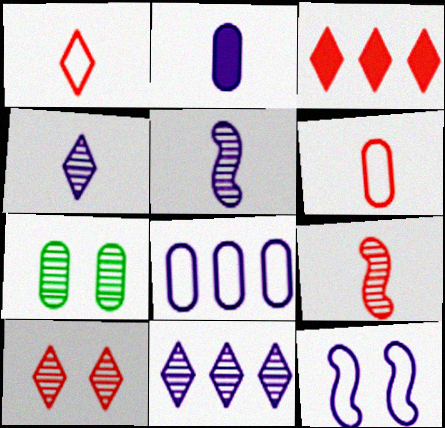[[1, 3, 10], 
[2, 11, 12], 
[7, 9, 11]]